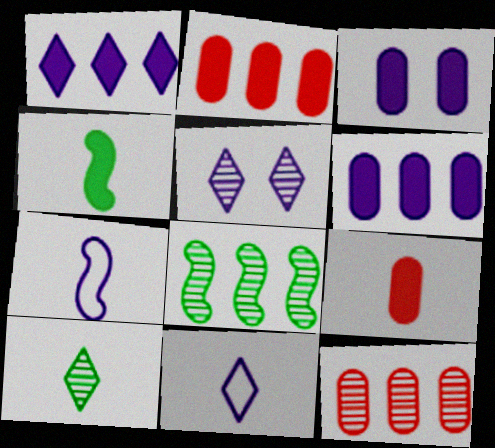[[1, 5, 11], 
[5, 6, 7], 
[7, 9, 10]]